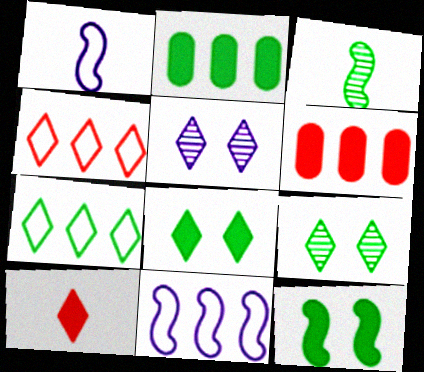[[1, 6, 9], 
[5, 7, 10]]